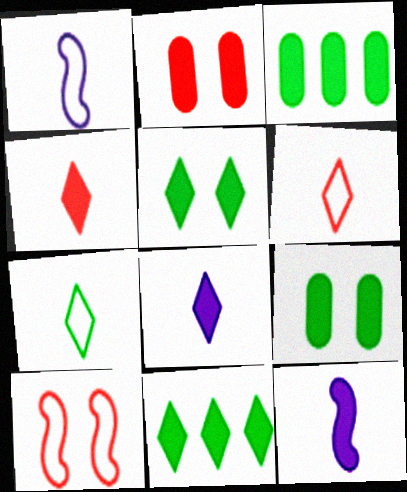[[2, 11, 12]]